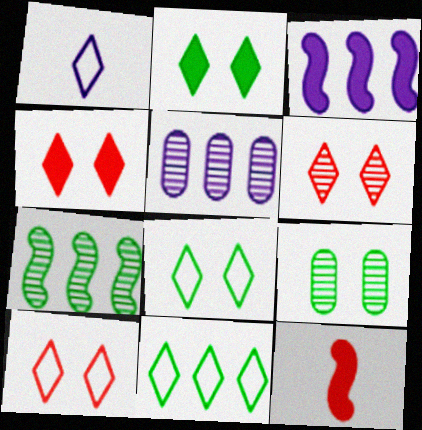[[1, 10, 11], 
[4, 6, 10], 
[5, 8, 12]]